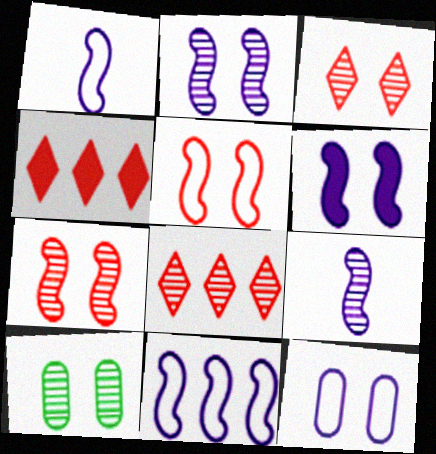[[1, 4, 10], 
[2, 3, 10], 
[6, 9, 11], 
[8, 9, 10]]